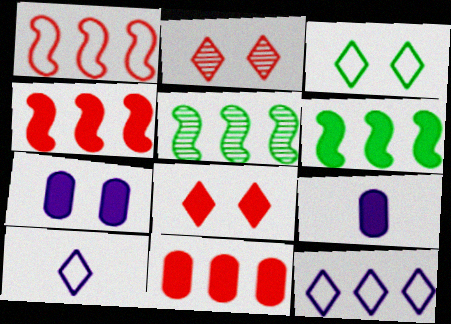[[5, 11, 12], 
[6, 8, 9]]